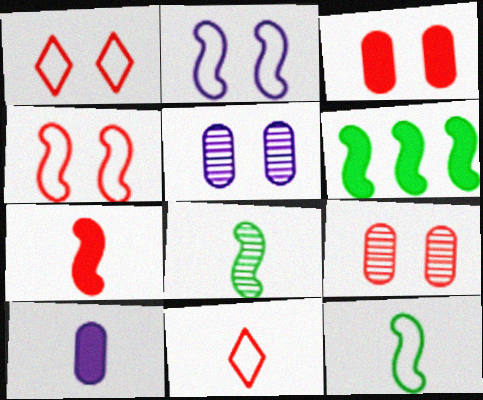[[5, 6, 11], 
[8, 10, 11]]